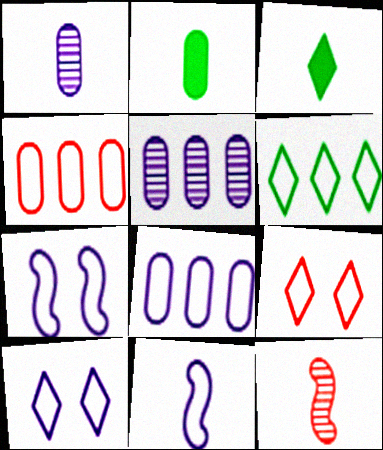[[8, 10, 11]]